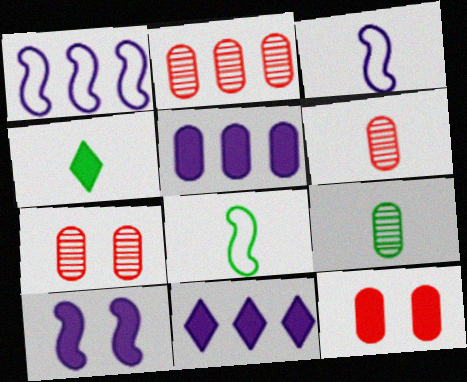[[1, 4, 7], 
[2, 6, 7], 
[3, 4, 6], 
[4, 8, 9], 
[7, 8, 11]]